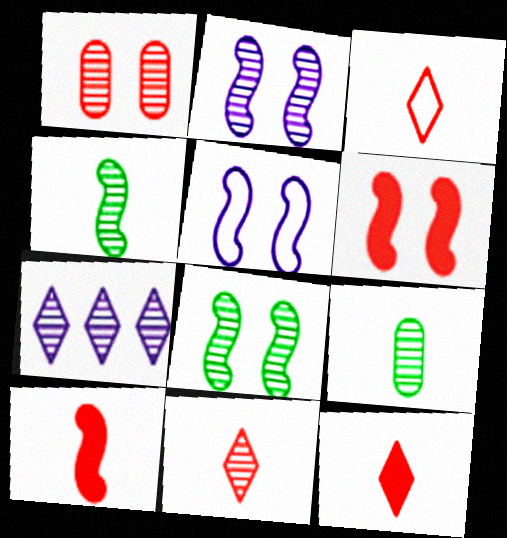[[1, 4, 7], 
[3, 11, 12], 
[5, 6, 8]]